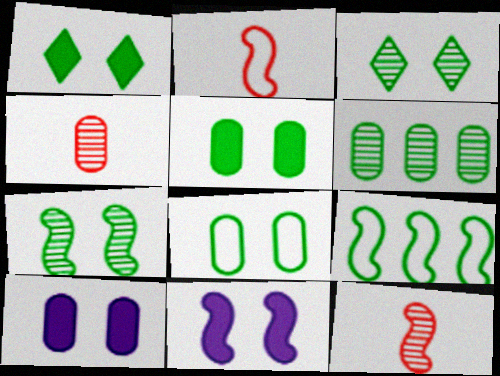[[1, 7, 8], 
[9, 11, 12]]